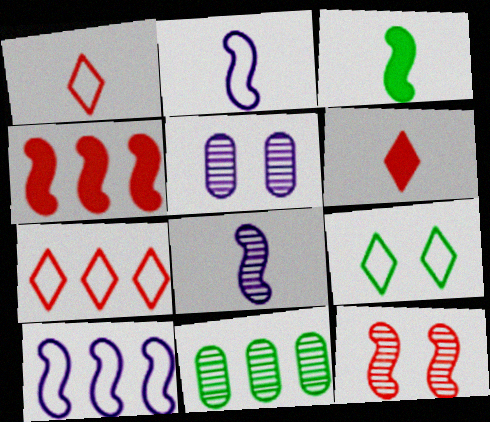[[3, 5, 7], 
[3, 9, 11], 
[3, 10, 12]]